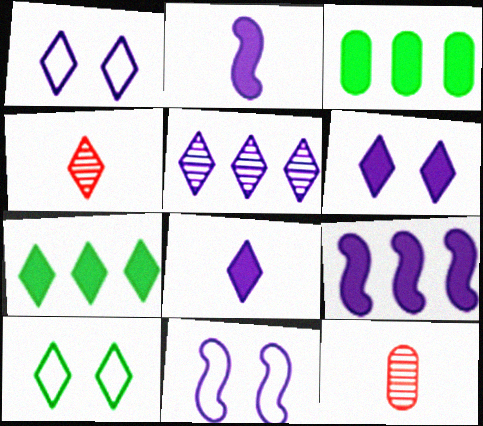[[1, 4, 7], 
[1, 5, 8], 
[3, 4, 11], 
[7, 11, 12], 
[9, 10, 12]]